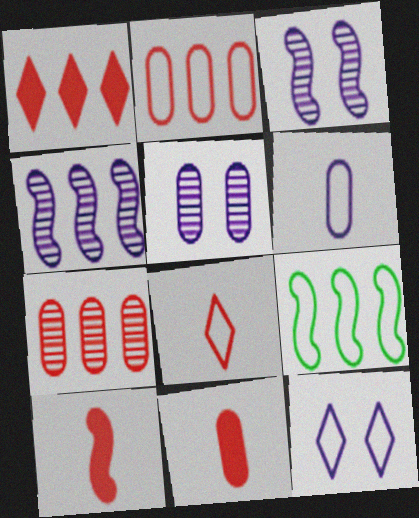[[3, 9, 10]]